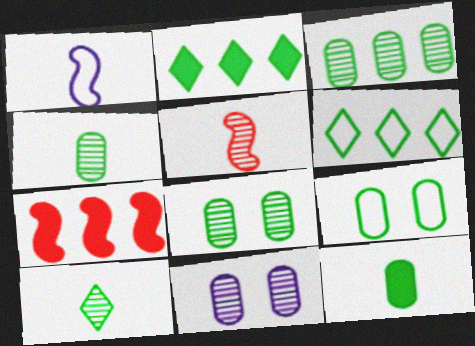[[3, 4, 8], 
[3, 9, 12]]